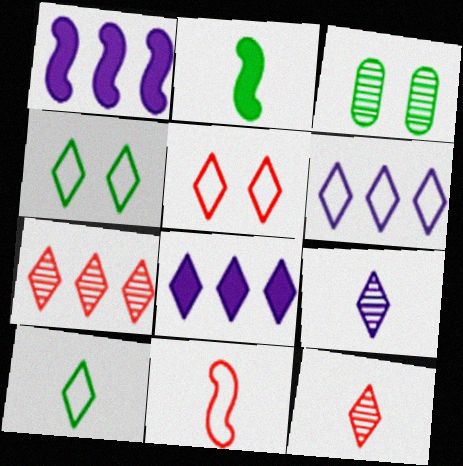[[3, 8, 11], 
[4, 8, 12], 
[5, 6, 10]]